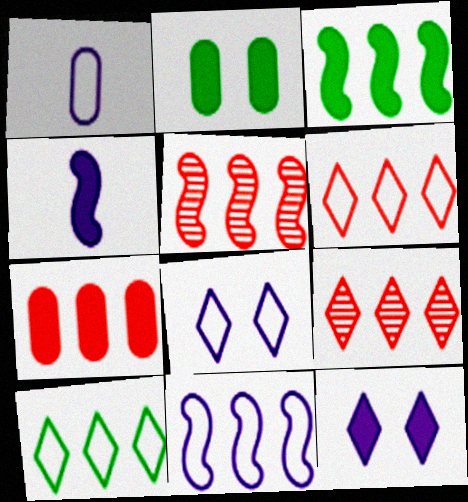[[1, 8, 11], 
[3, 5, 11], 
[5, 6, 7]]